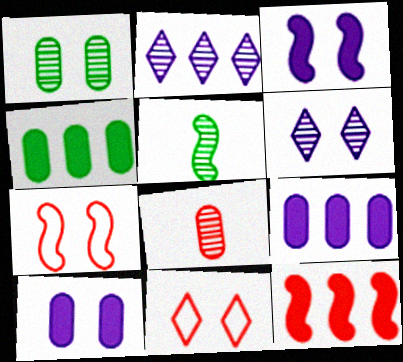[[1, 3, 11], 
[5, 9, 11], 
[8, 11, 12]]